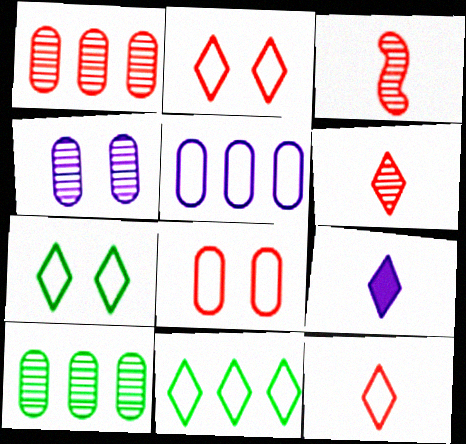[]